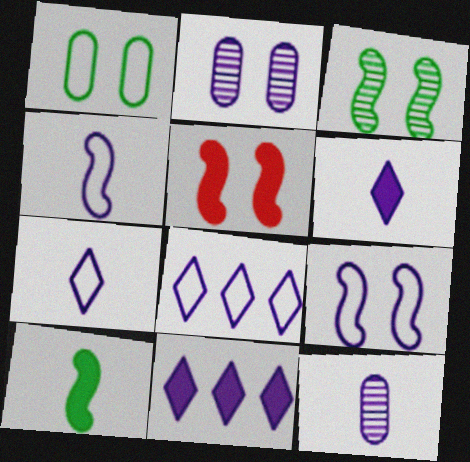[[2, 4, 11], 
[3, 5, 9], 
[4, 6, 12], 
[9, 11, 12]]